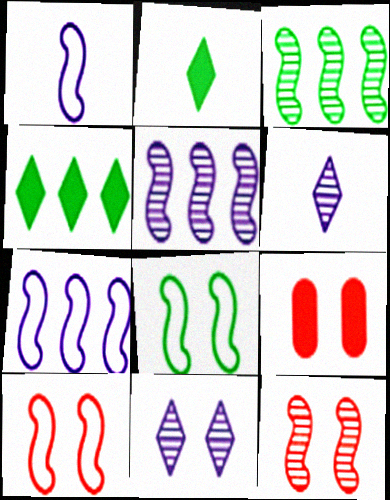[[8, 9, 11]]